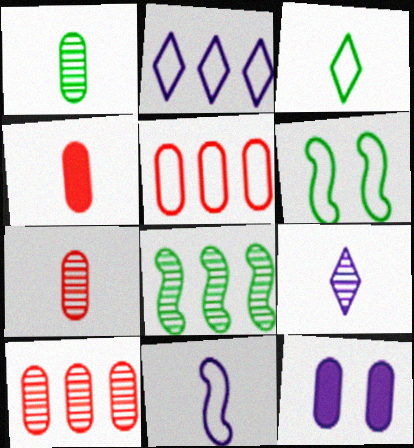[[1, 5, 12]]